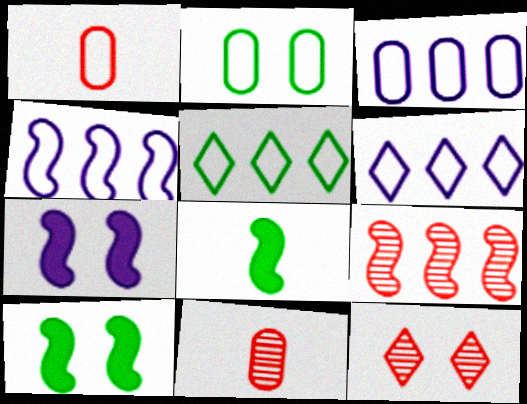[[1, 2, 3], 
[2, 7, 12], 
[3, 4, 6], 
[3, 8, 12], 
[5, 7, 11], 
[6, 10, 11], 
[9, 11, 12]]